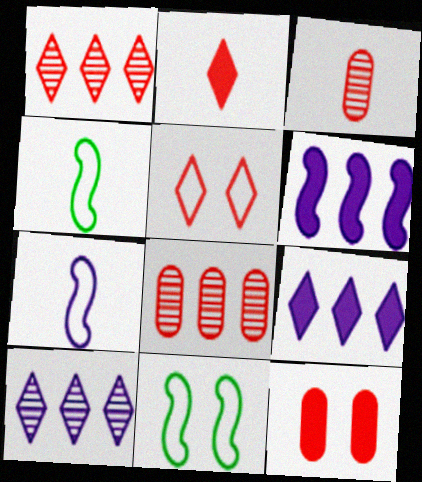[[1, 2, 5], 
[3, 9, 11], 
[4, 10, 12]]